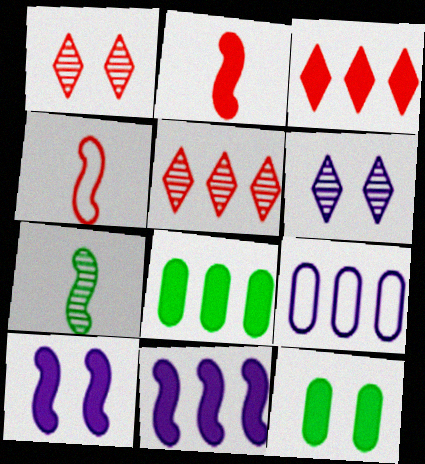[[3, 8, 11], 
[4, 6, 8]]